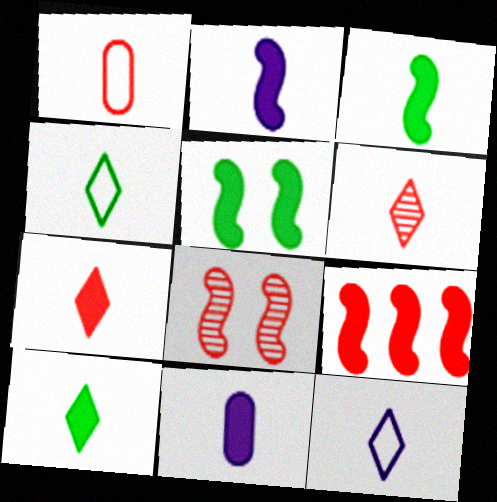[[2, 5, 9], 
[3, 7, 11], 
[6, 10, 12]]